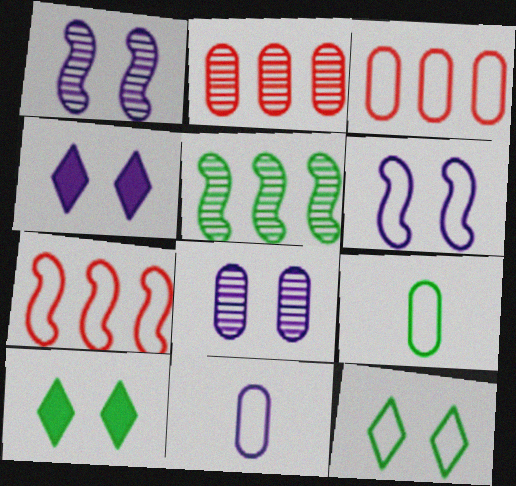[[4, 6, 8], 
[5, 9, 10], 
[7, 11, 12]]